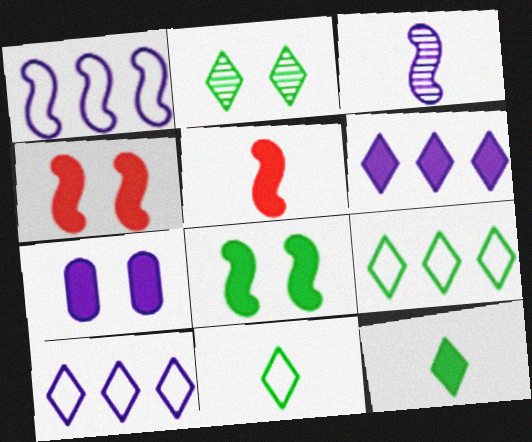[[2, 9, 12], 
[3, 7, 10]]